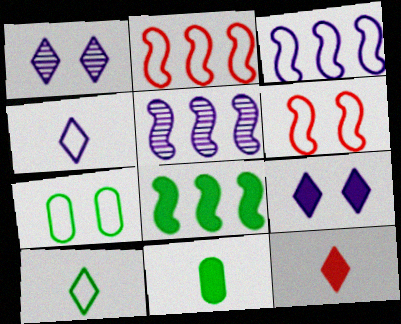[[1, 2, 11], 
[2, 4, 7], 
[2, 5, 8], 
[5, 7, 12]]